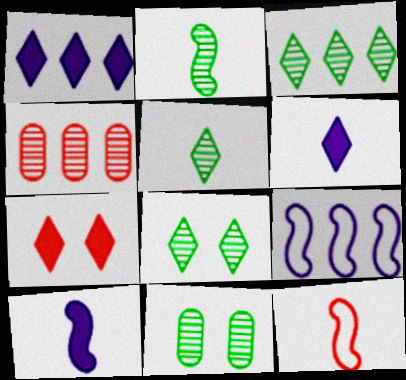[[1, 11, 12], 
[2, 3, 11], 
[2, 10, 12], 
[3, 5, 8], 
[4, 7, 12]]